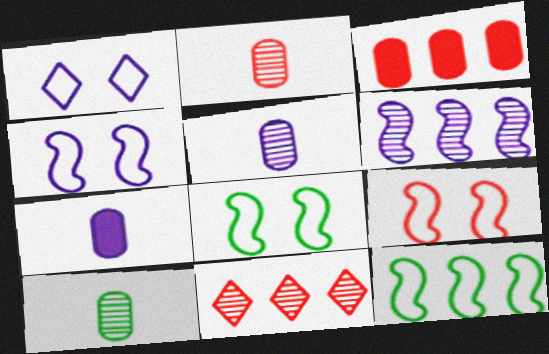[[1, 6, 7], 
[2, 5, 10], 
[4, 8, 9], 
[7, 8, 11]]